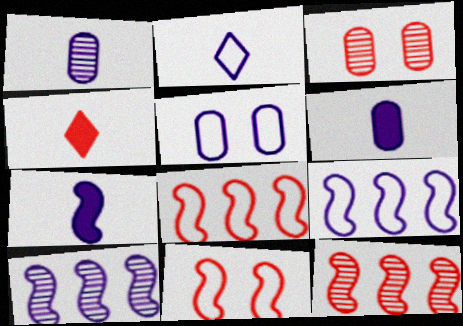[[1, 2, 7], 
[2, 5, 9], 
[3, 4, 8]]